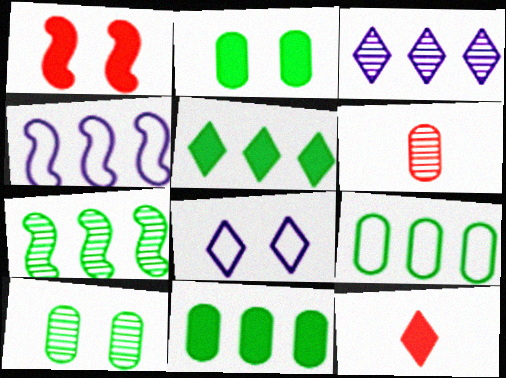[[1, 8, 10], 
[4, 10, 12], 
[5, 7, 9]]